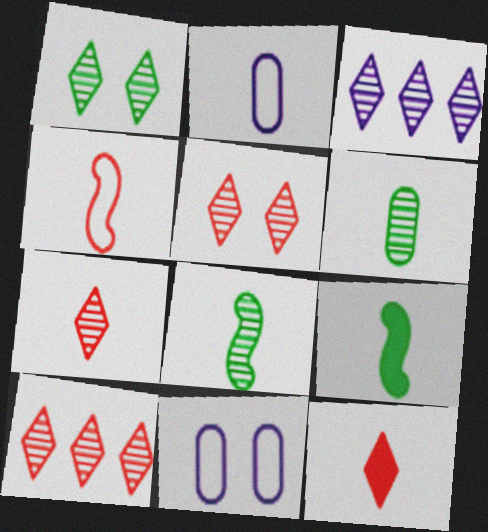[[1, 3, 7], 
[2, 7, 9], 
[2, 8, 12], 
[5, 7, 10], 
[9, 10, 11]]